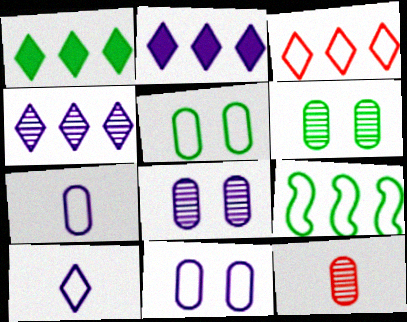[[1, 3, 4]]